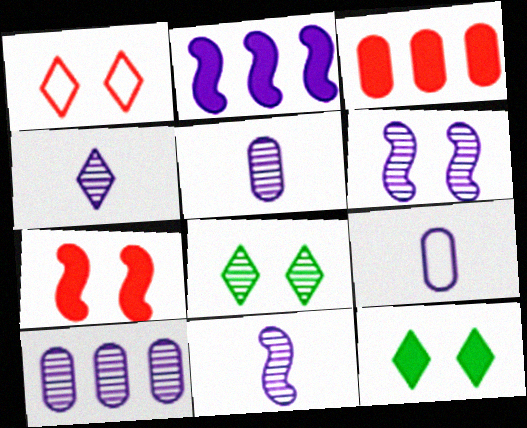[[4, 5, 11], 
[4, 6, 10]]